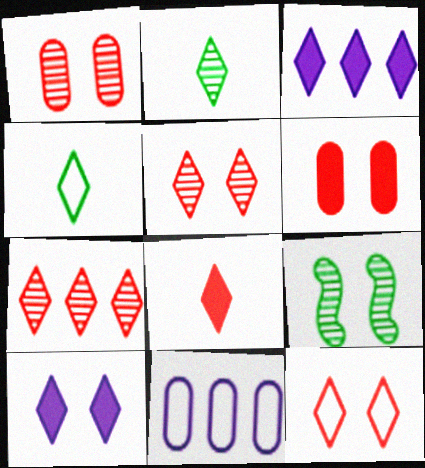[[2, 3, 12], 
[3, 4, 5], 
[4, 7, 10], 
[7, 8, 12], 
[8, 9, 11]]